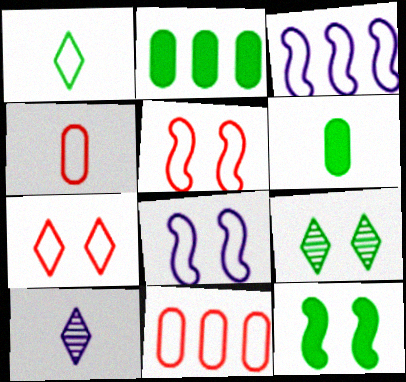[[1, 8, 11], 
[2, 5, 10], 
[10, 11, 12]]